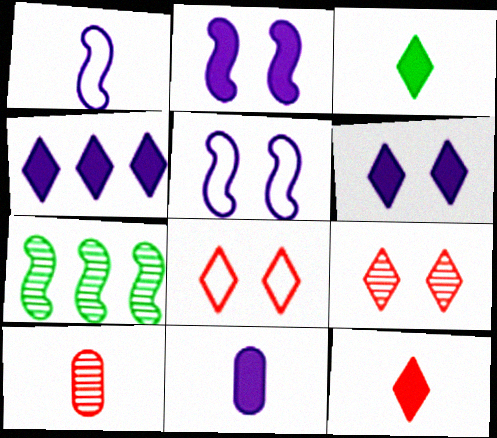[[1, 3, 10], 
[2, 4, 11], 
[7, 8, 11]]